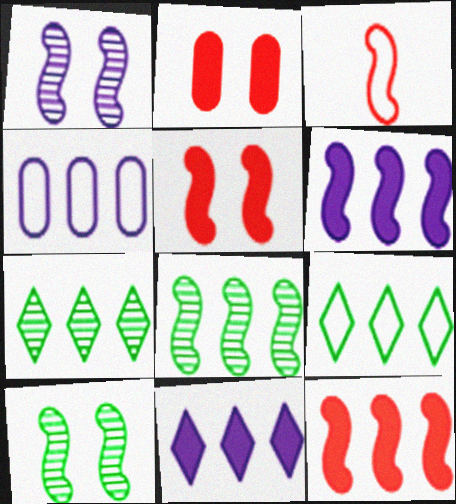[[3, 6, 10], 
[4, 7, 12]]